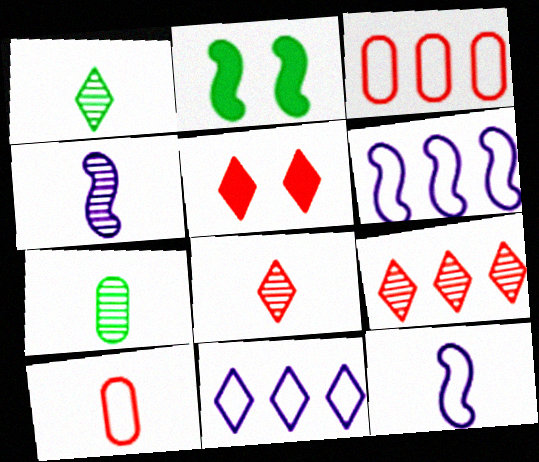[[1, 5, 11], 
[4, 7, 8], 
[5, 6, 7]]